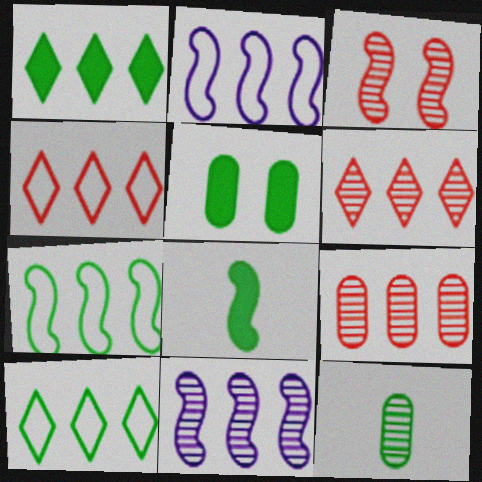[[1, 2, 9], 
[1, 5, 8], 
[2, 3, 8]]